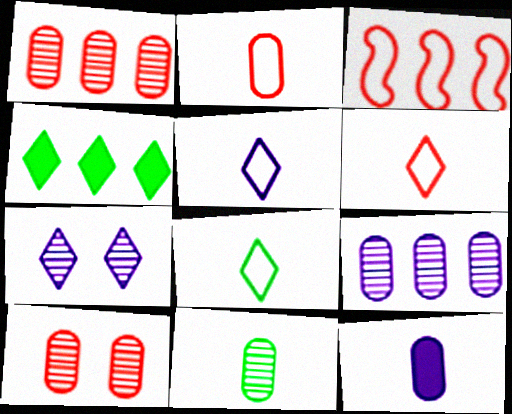[[2, 11, 12], 
[3, 4, 9], 
[4, 6, 7], 
[5, 6, 8], 
[9, 10, 11]]